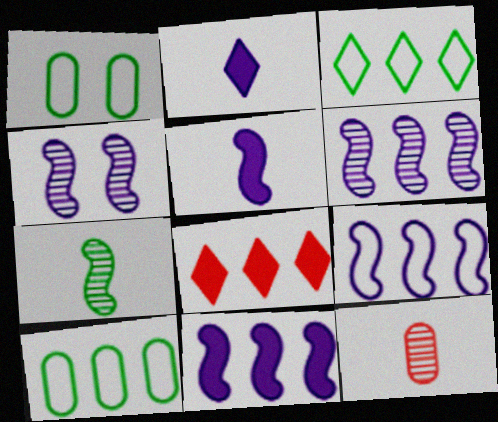[[4, 5, 9], 
[6, 8, 10], 
[6, 9, 11]]